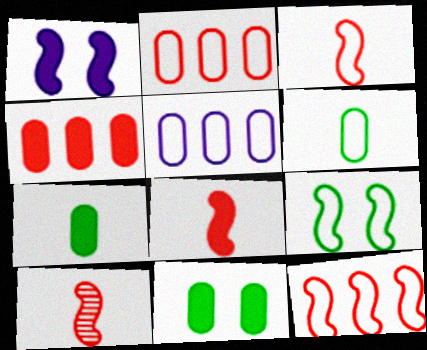[[3, 8, 10]]